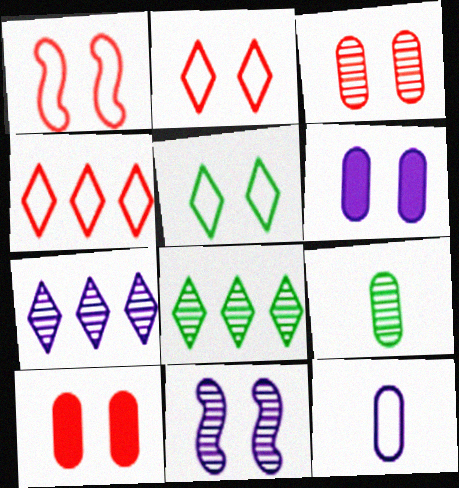[[5, 10, 11]]